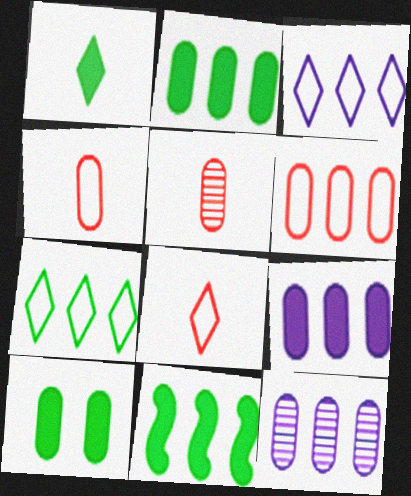[[1, 10, 11], 
[2, 6, 12], 
[4, 10, 12]]